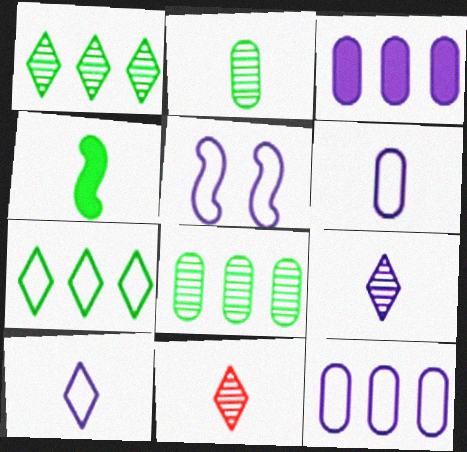[[3, 5, 9], 
[4, 6, 11], 
[5, 10, 12]]